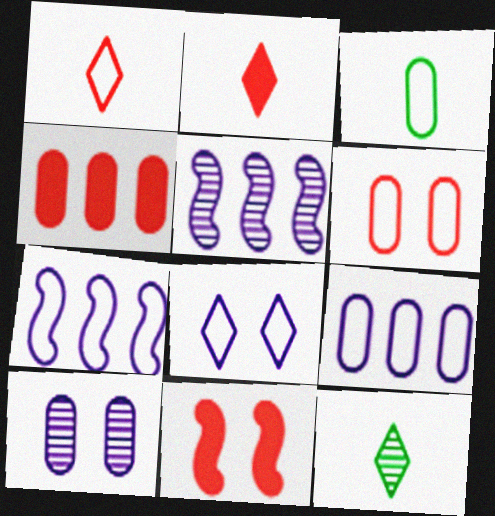[[2, 4, 11], 
[3, 4, 10], 
[3, 6, 9], 
[9, 11, 12]]